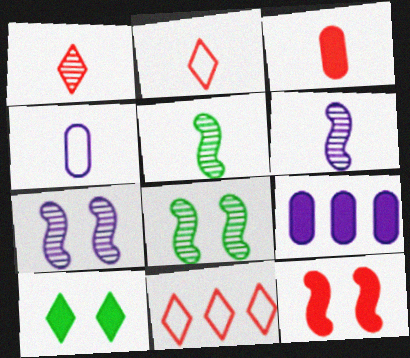[[2, 8, 9]]